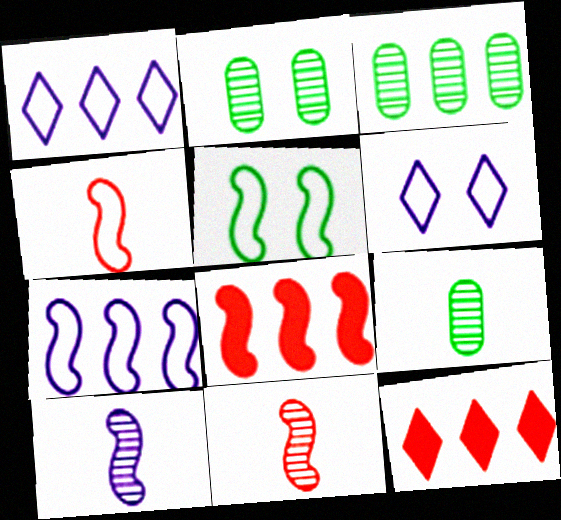[[1, 3, 8], 
[2, 3, 9], 
[3, 7, 12], 
[4, 5, 7], 
[5, 8, 10], 
[6, 8, 9]]